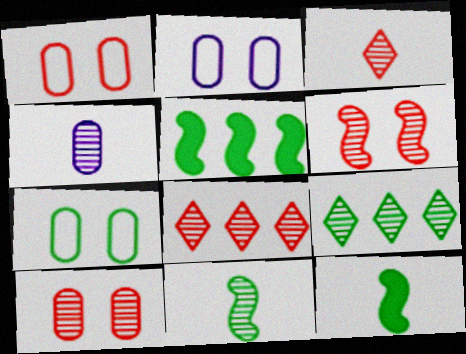[[1, 2, 7], 
[2, 3, 5], 
[2, 8, 12], 
[3, 4, 11], 
[4, 6, 9], 
[7, 9, 12]]